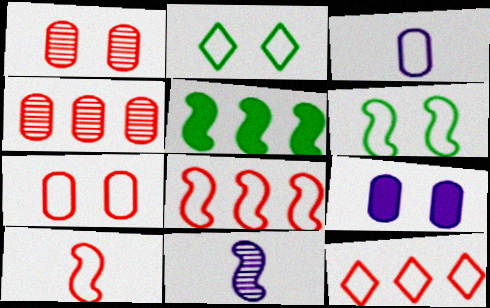[[2, 3, 8], 
[3, 6, 12], 
[7, 10, 12]]